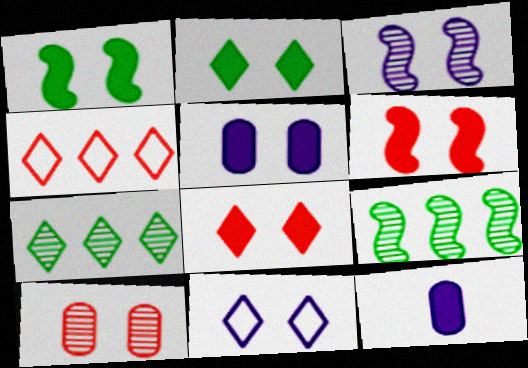[[1, 5, 8], 
[1, 10, 11], 
[2, 5, 6], 
[3, 5, 11]]